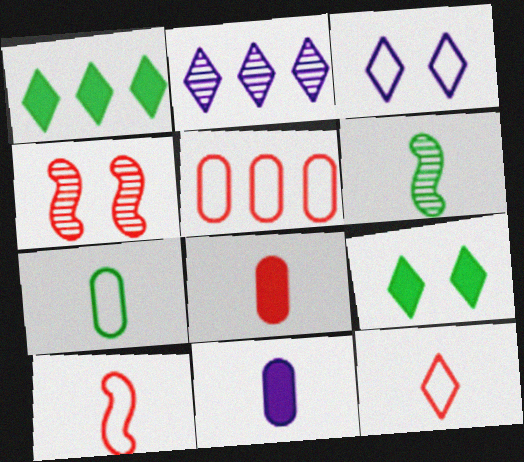[[2, 9, 12], 
[6, 11, 12]]